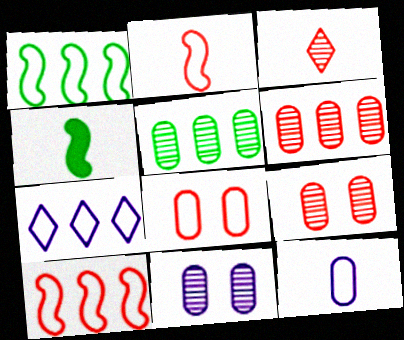[[3, 4, 12], 
[4, 7, 9]]